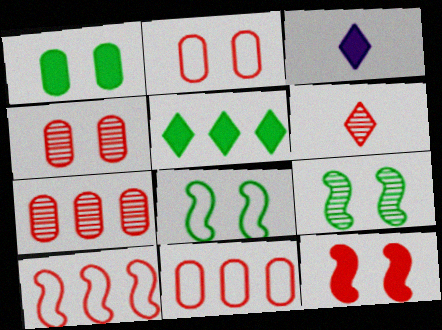[[3, 7, 8], 
[3, 9, 11], 
[6, 11, 12]]